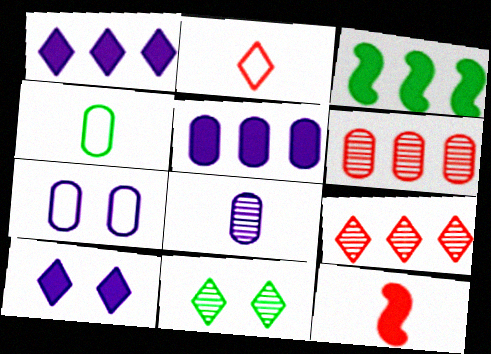[[1, 2, 11], 
[3, 4, 11], 
[5, 7, 8]]